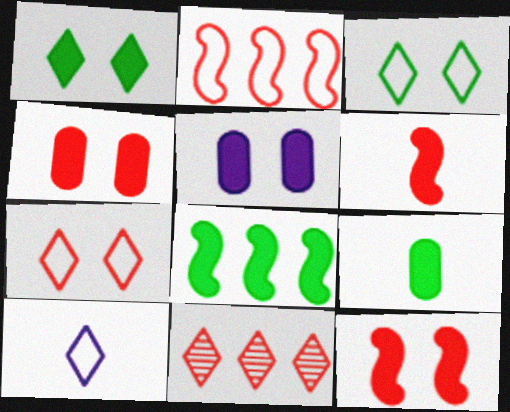[[1, 5, 12], 
[1, 8, 9], 
[1, 10, 11]]